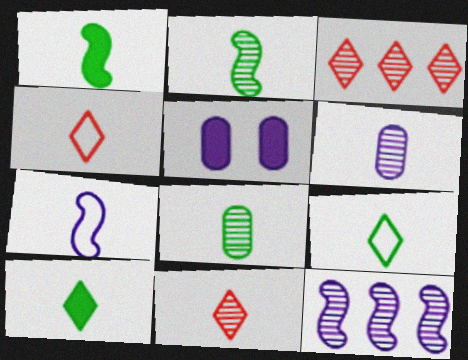[[1, 4, 6], 
[1, 8, 9], 
[2, 6, 11]]